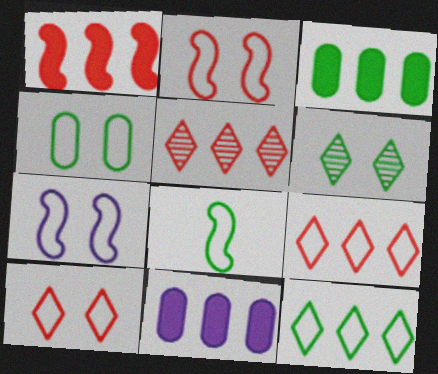[[3, 6, 8], 
[4, 7, 10], 
[4, 8, 12]]